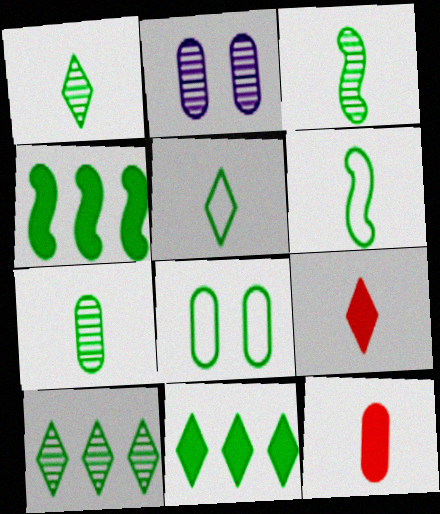[[1, 3, 7], 
[1, 4, 8], 
[3, 8, 11]]